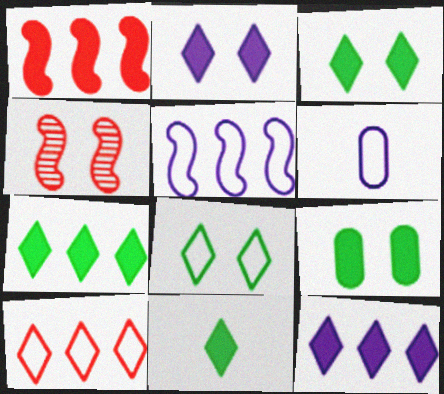[[3, 7, 11], 
[4, 6, 7]]